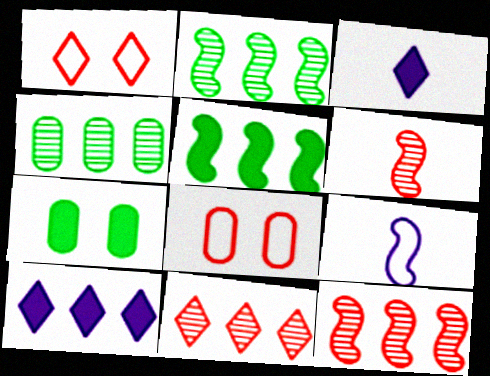[[2, 3, 8], 
[7, 9, 11]]